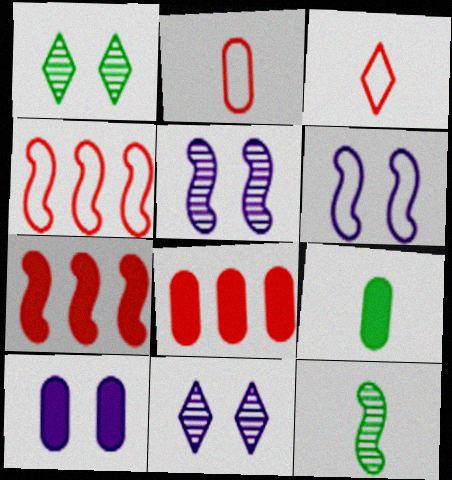[[4, 9, 11], 
[6, 7, 12], 
[6, 10, 11], 
[8, 9, 10]]